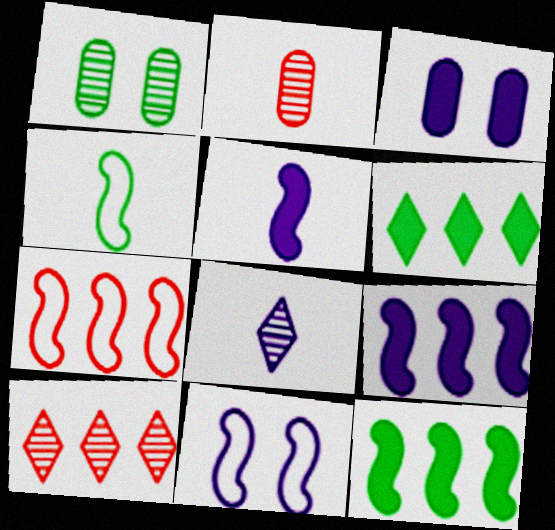[[1, 4, 6], 
[2, 6, 11], 
[3, 4, 10], 
[4, 7, 11]]